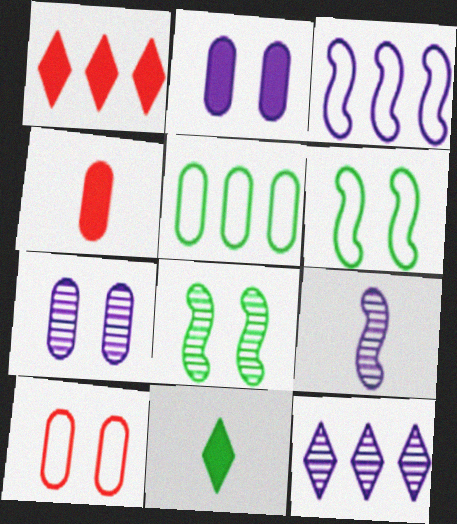[[4, 5, 7], 
[4, 6, 12], 
[5, 8, 11], 
[7, 9, 12]]